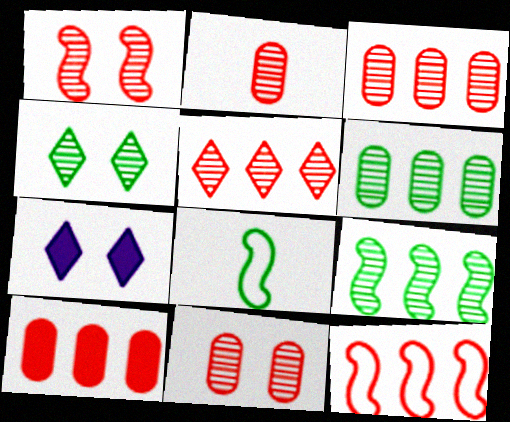[[1, 2, 5], 
[2, 3, 11], 
[3, 7, 8], 
[5, 10, 12]]